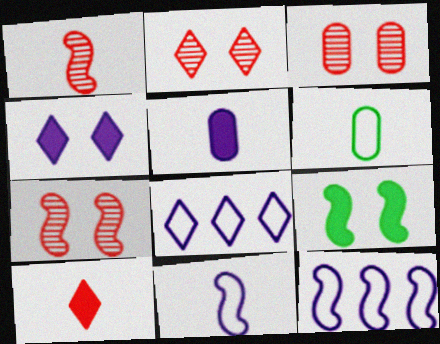[[1, 9, 12], 
[2, 3, 7]]